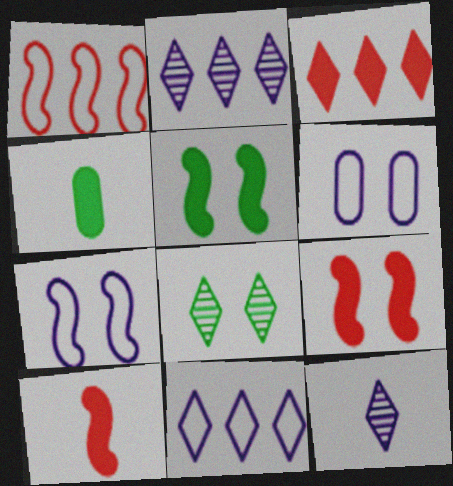[[6, 8, 9]]